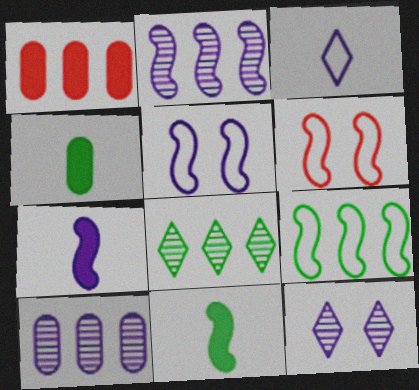[[2, 5, 7], 
[2, 6, 11]]